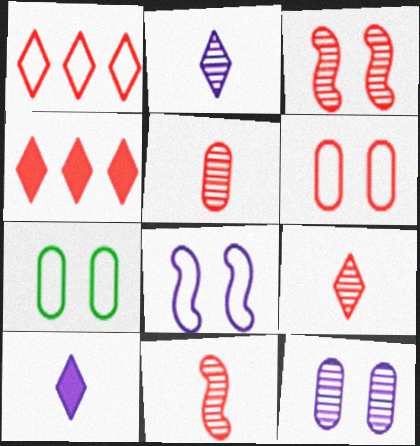[[4, 6, 11], 
[5, 9, 11]]